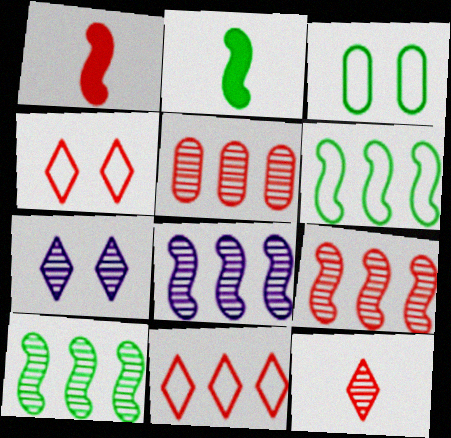[[1, 4, 5], 
[8, 9, 10]]